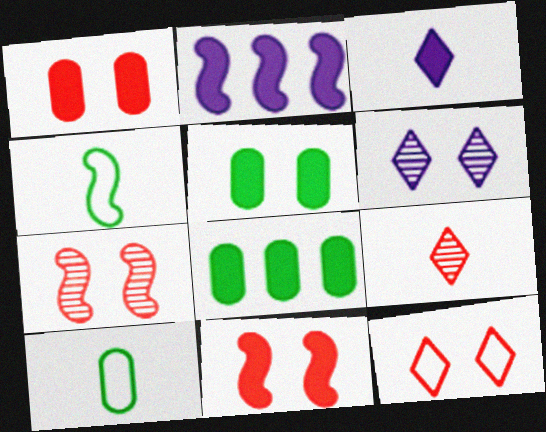[[1, 7, 12], 
[2, 4, 7], 
[3, 8, 11]]